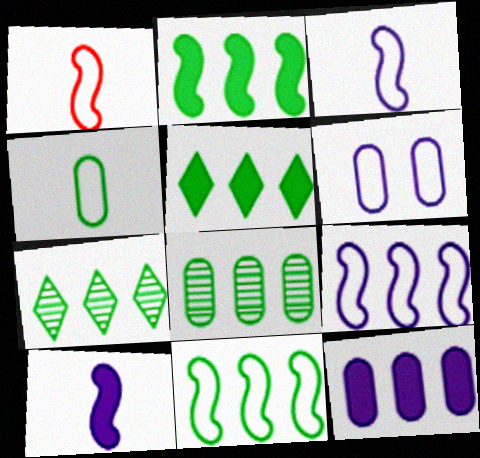[[5, 8, 11]]